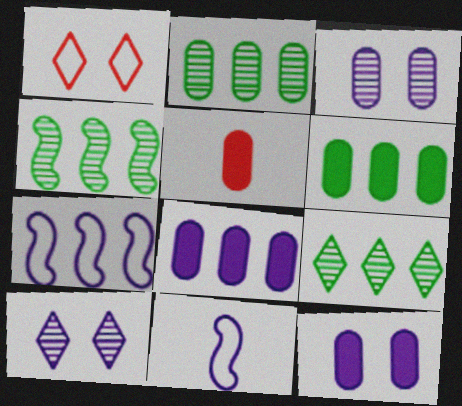[[2, 4, 9], 
[5, 6, 12], 
[8, 10, 11]]